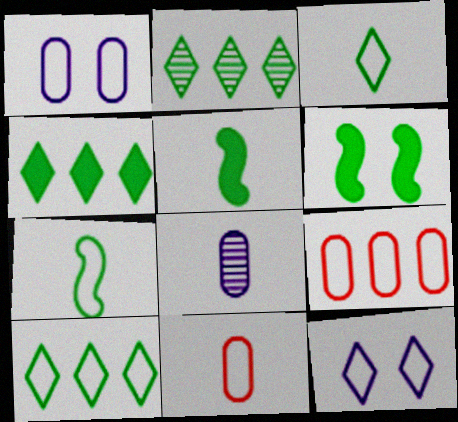[[2, 4, 10], 
[7, 9, 12]]